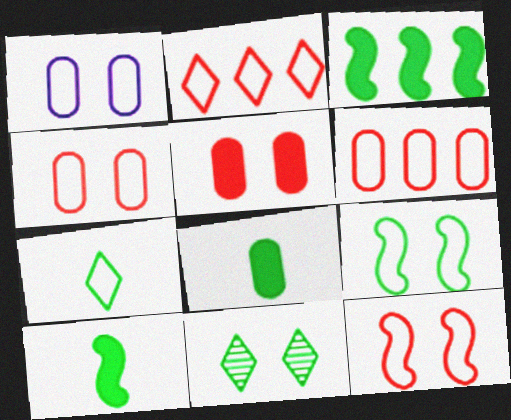[]